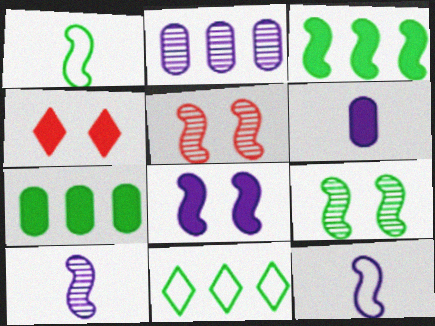[[1, 2, 4], 
[1, 3, 9], 
[3, 4, 6], 
[3, 5, 12], 
[5, 6, 11]]